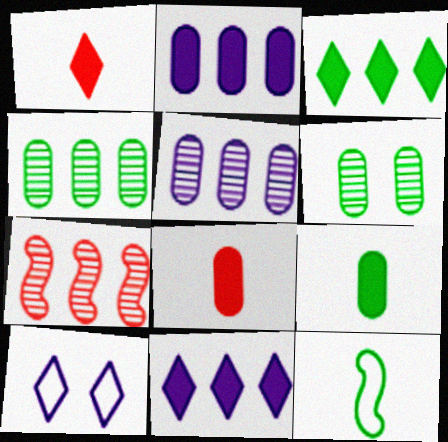[[3, 6, 12], 
[7, 9, 10]]